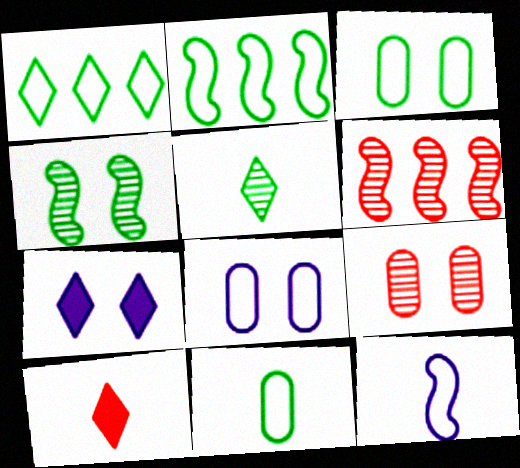[[6, 7, 11]]